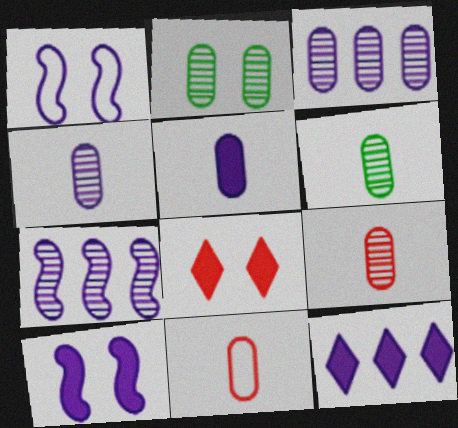[[1, 2, 8], 
[1, 4, 12], 
[2, 3, 9], 
[4, 6, 9], 
[5, 6, 11], 
[5, 10, 12]]